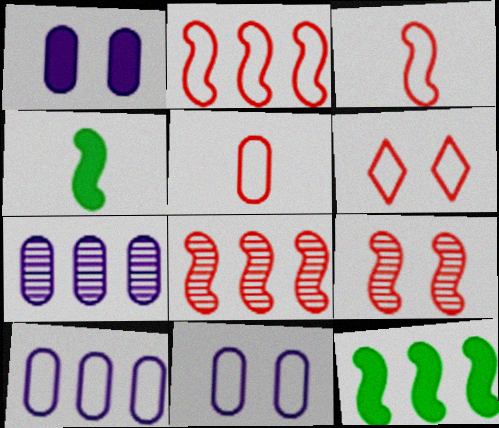[[2, 5, 6], 
[4, 6, 7]]